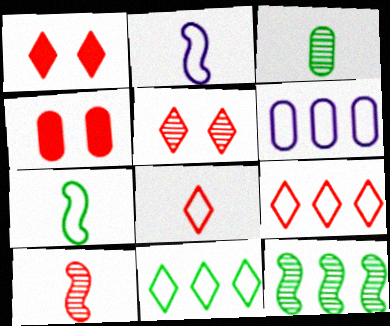[[3, 4, 6], 
[4, 9, 10]]